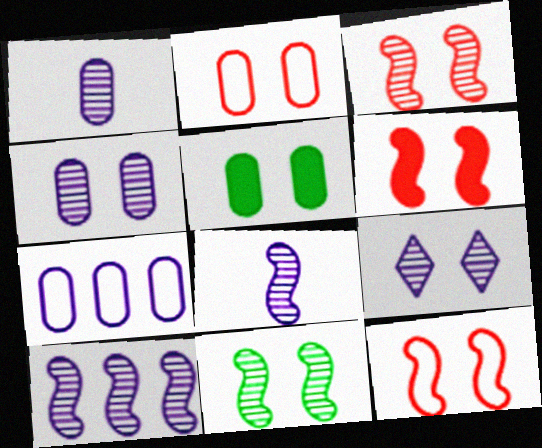[[1, 9, 10], 
[2, 4, 5], 
[3, 6, 12], 
[5, 9, 12]]